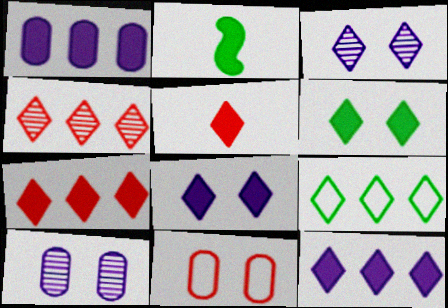[[3, 5, 9], 
[4, 9, 12], 
[5, 6, 12]]